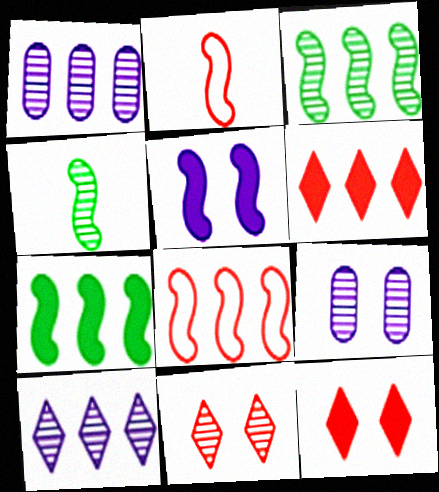[[1, 4, 11], 
[2, 3, 5], 
[4, 5, 8]]